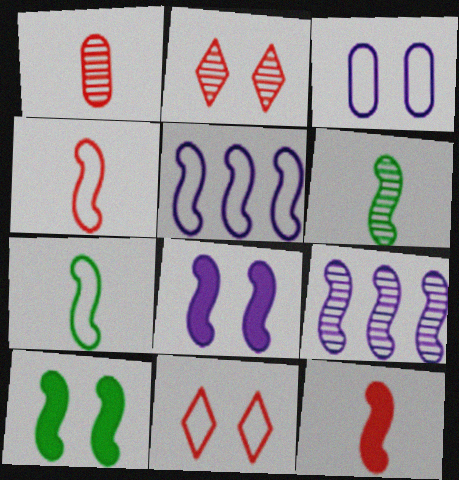[[2, 3, 10], 
[4, 9, 10]]